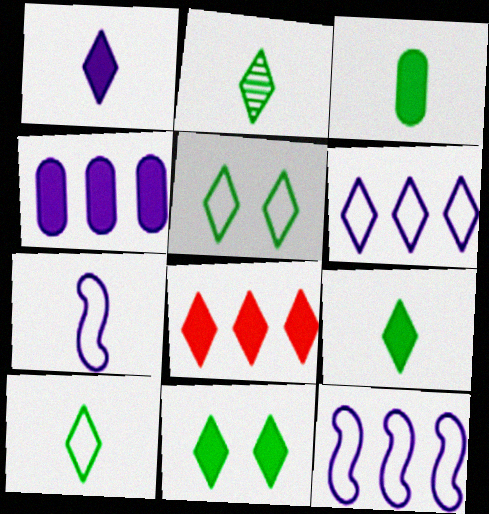[[1, 8, 11], 
[2, 9, 10]]